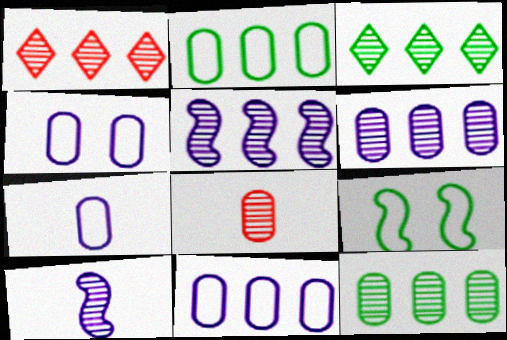[[1, 5, 12], 
[4, 7, 11]]